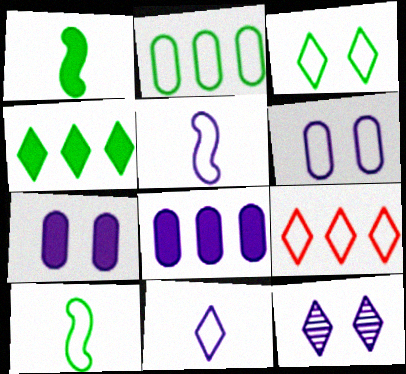[[2, 3, 10], 
[3, 9, 11], 
[5, 8, 12], 
[6, 9, 10]]